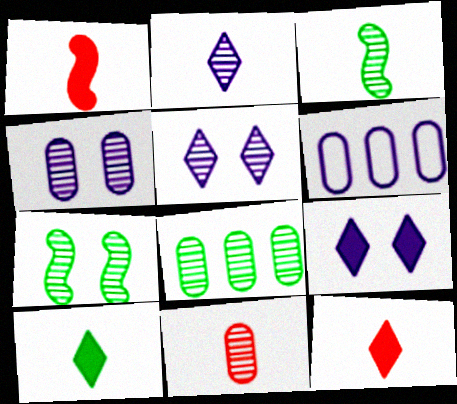[[2, 3, 11], 
[4, 8, 11], 
[6, 7, 12]]